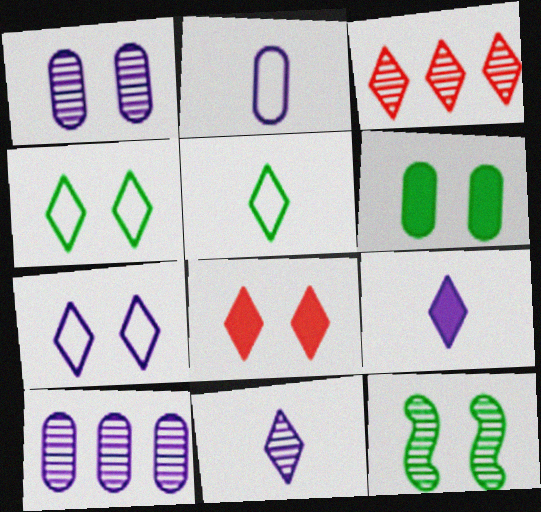[[3, 4, 9], 
[4, 6, 12]]